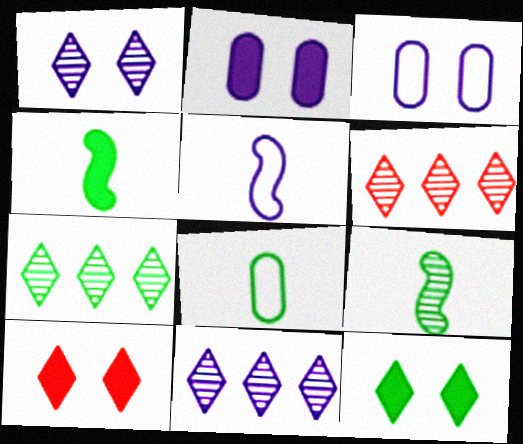[[2, 5, 11], 
[3, 4, 6], 
[6, 7, 11]]